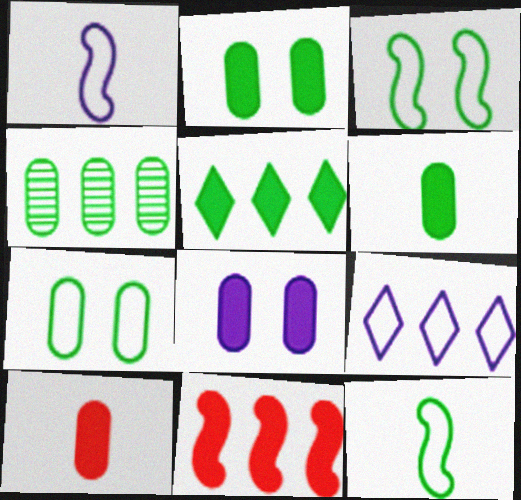[[4, 6, 7], 
[4, 9, 11]]